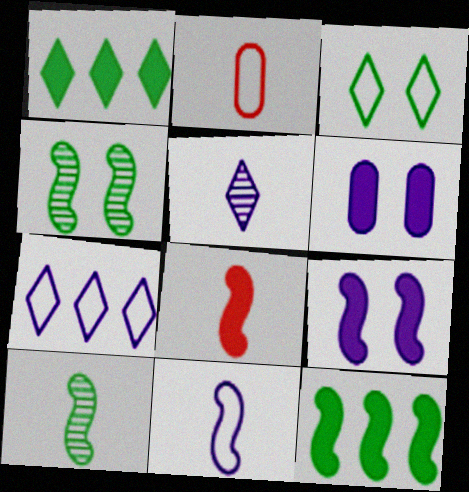[[1, 6, 8], 
[8, 9, 12], 
[8, 10, 11]]